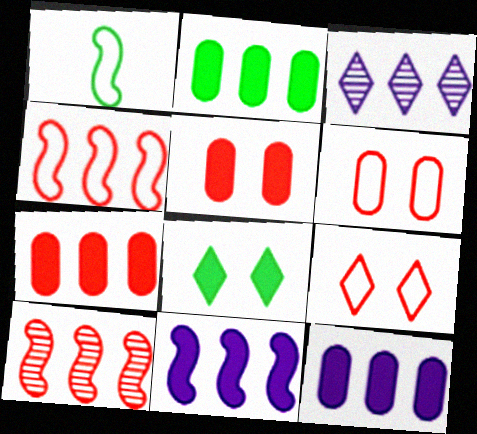[[1, 3, 5], 
[2, 3, 4], 
[2, 7, 12]]